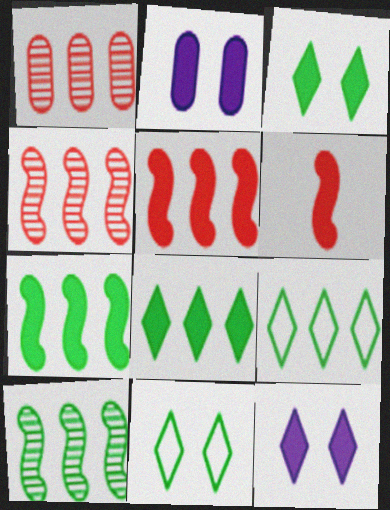[[2, 6, 8]]